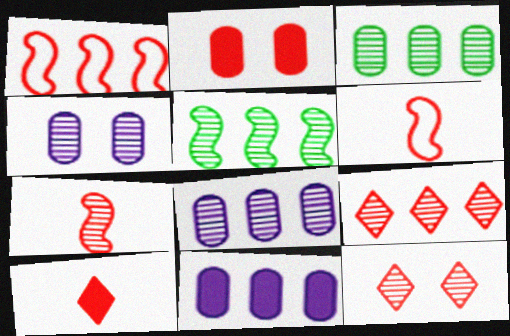[[2, 6, 9], 
[5, 8, 9]]